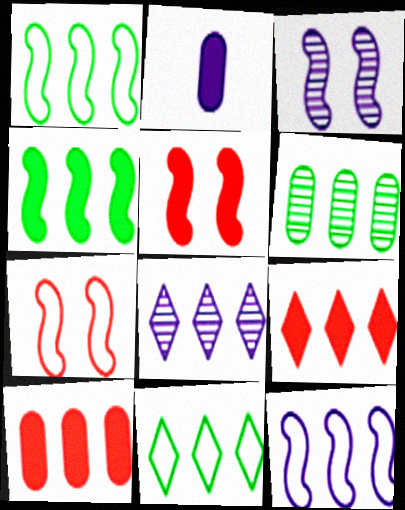[[1, 8, 10], 
[4, 6, 11], 
[6, 9, 12], 
[8, 9, 11]]